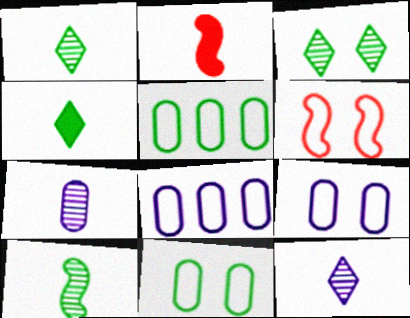[[2, 3, 8]]